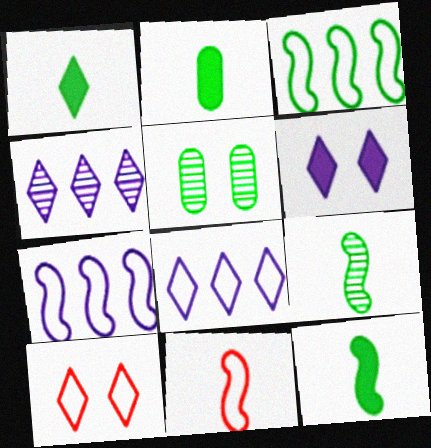[[1, 2, 12], 
[1, 3, 5], 
[1, 4, 10]]